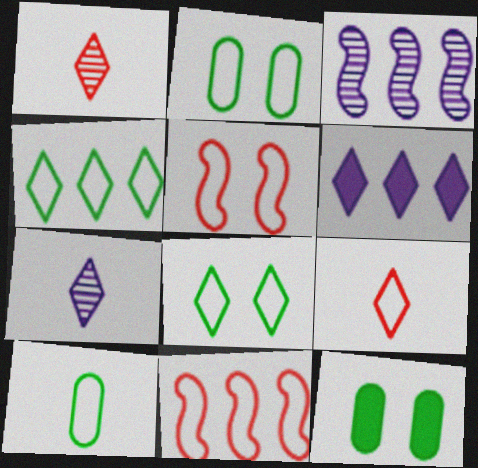[[1, 6, 8], 
[3, 9, 12], 
[7, 11, 12]]